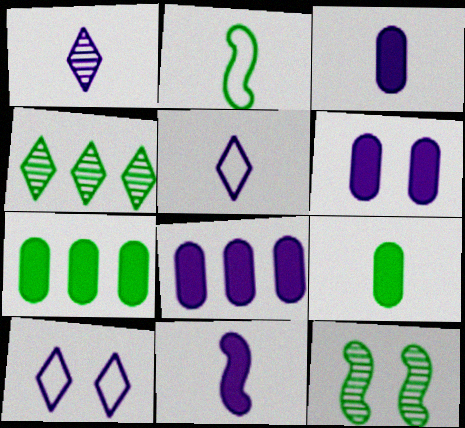[[3, 6, 8]]